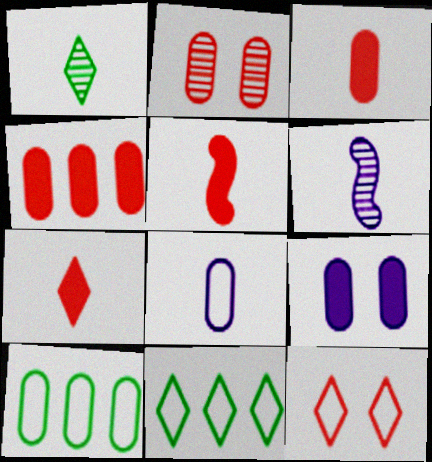[[1, 5, 8], 
[3, 5, 7]]